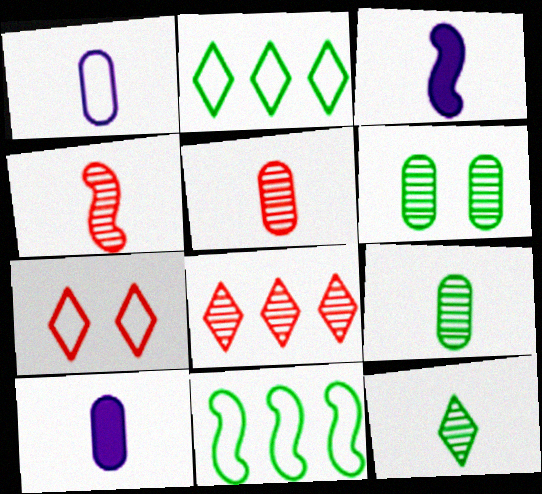[[1, 7, 11]]